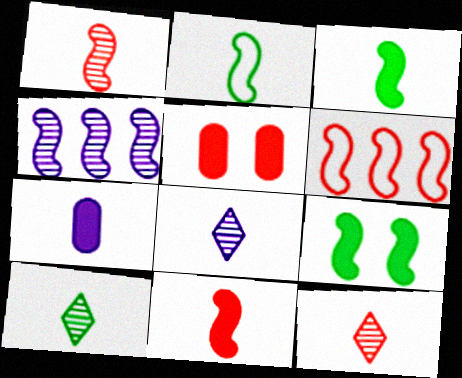[[2, 7, 12], 
[5, 6, 12], 
[8, 10, 12]]